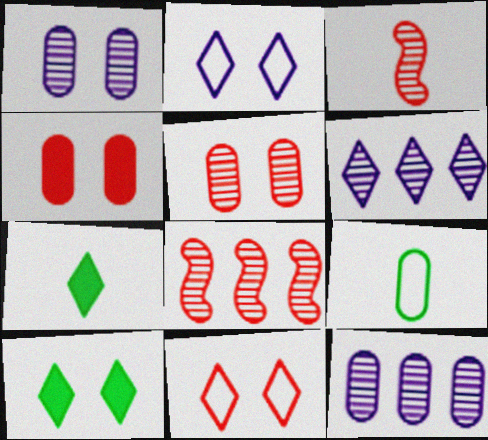[[4, 9, 12], 
[6, 7, 11]]